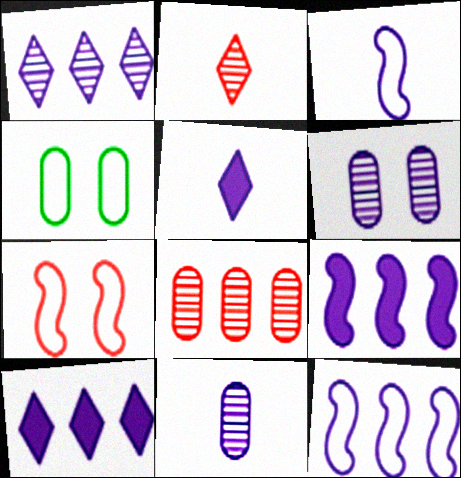[[2, 4, 9], 
[3, 5, 11], 
[3, 6, 10], 
[5, 6, 12]]